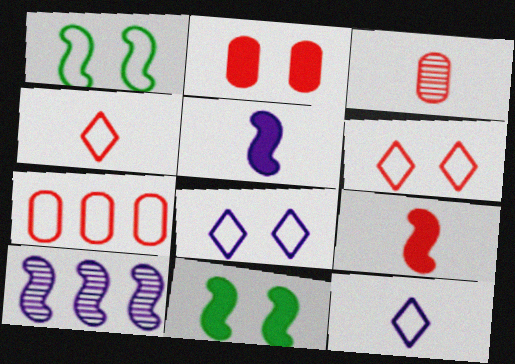[[1, 7, 12], 
[1, 9, 10], 
[2, 3, 7], 
[3, 4, 9]]